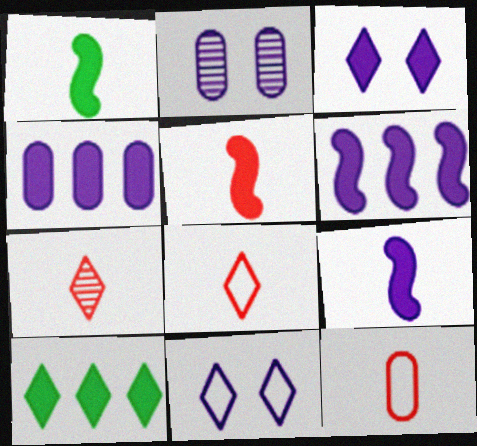[[1, 5, 9], 
[3, 4, 9], 
[5, 7, 12], 
[7, 10, 11]]